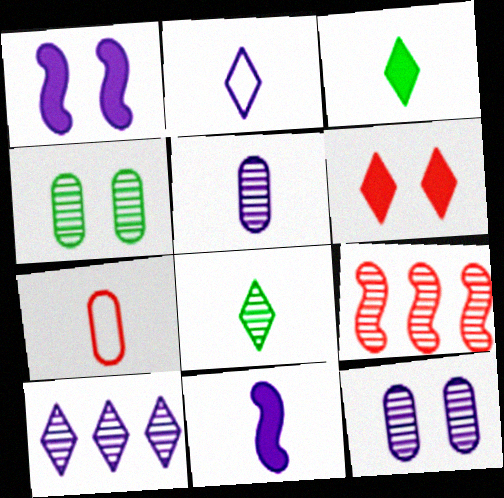[[2, 5, 11], 
[6, 7, 9], 
[7, 8, 11], 
[8, 9, 12]]